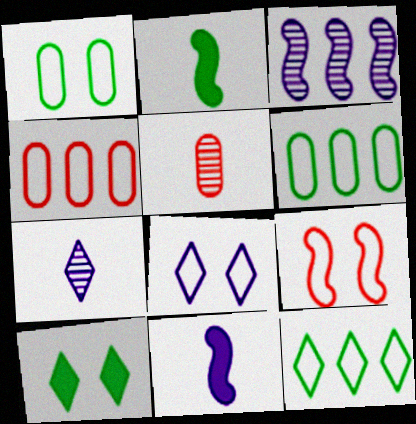[[1, 8, 9], 
[2, 3, 9]]